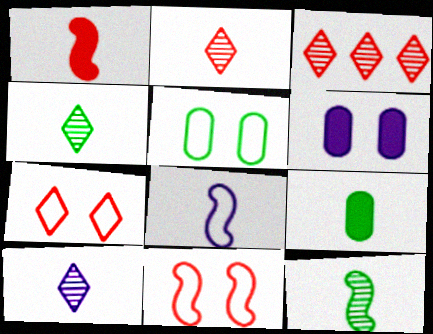[[1, 8, 12], 
[2, 4, 10], 
[2, 8, 9]]